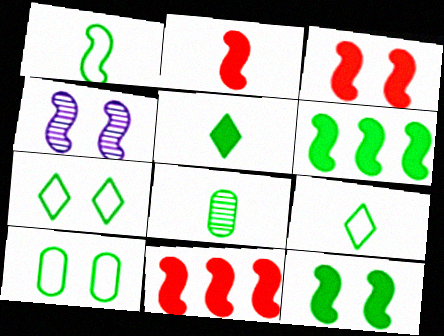[[1, 4, 11], 
[1, 5, 8], 
[2, 3, 11], 
[6, 7, 8]]